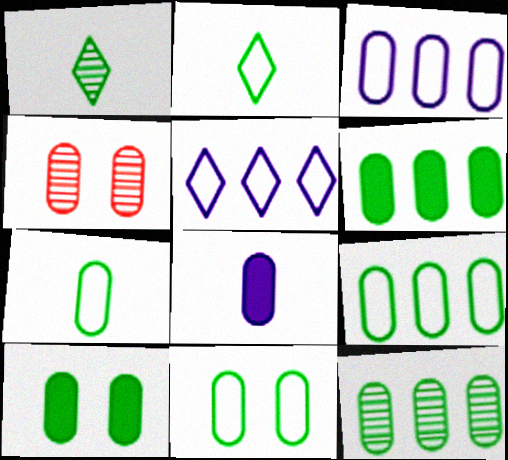[[4, 8, 9], 
[6, 9, 12], 
[7, 9, 11], 
[7, 10, 12]]